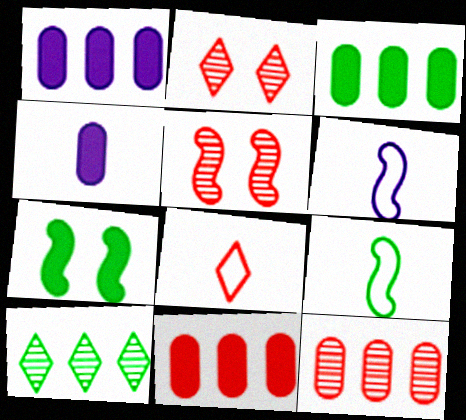[[1, 2, 9], 
[1, 3, 11], 
[2, 3, 6], 
[5, 8, 11]]